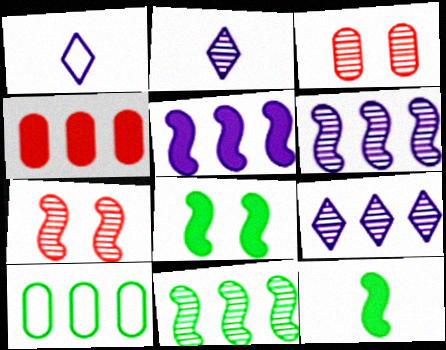[[2, 3, 11]]